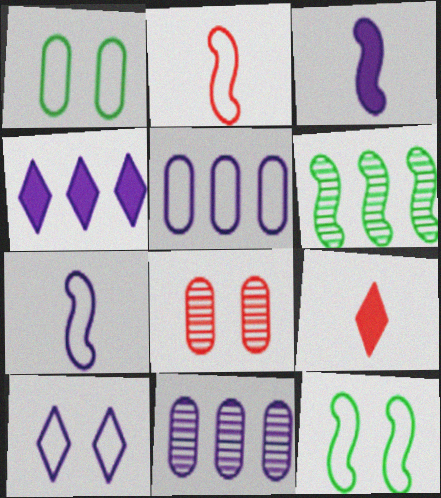[[3, 10, 11], 
[5, 7, 10], 
[9, 11, 12]]